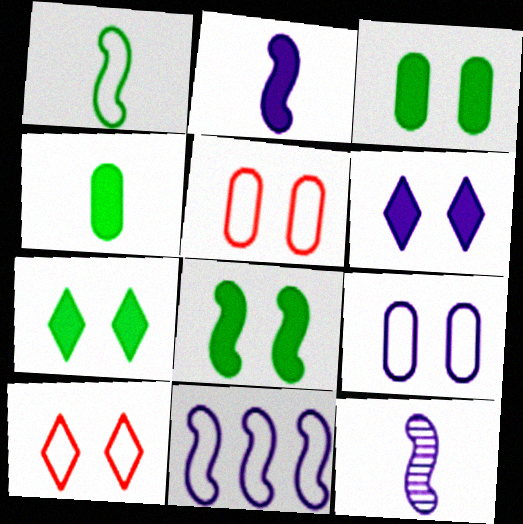[[3, 7, 8]]